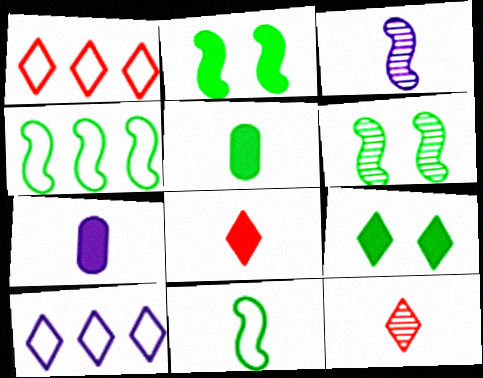[[1, 6, 7], 
[7, 11, 12], 
[9, 10, 12]]